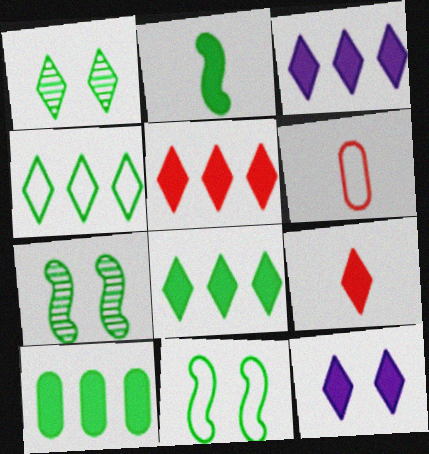[[3, 5, 8], 
[3, 6, 7], 
[8, 9, 12]]